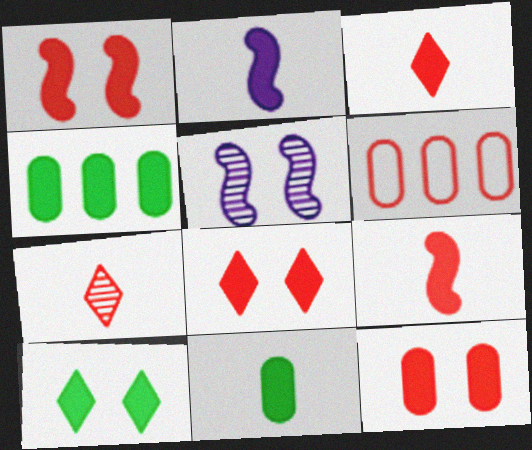[[1, 6, 7], 
[1, 8, 12], 
[2, 3, 11], 
[2, 4, 8]]